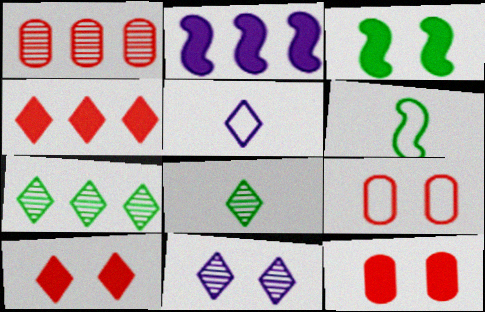[[1, 3, 5], 
[2, 8, 9], 
[3, 9, 11], 
[5, 7, 10]]